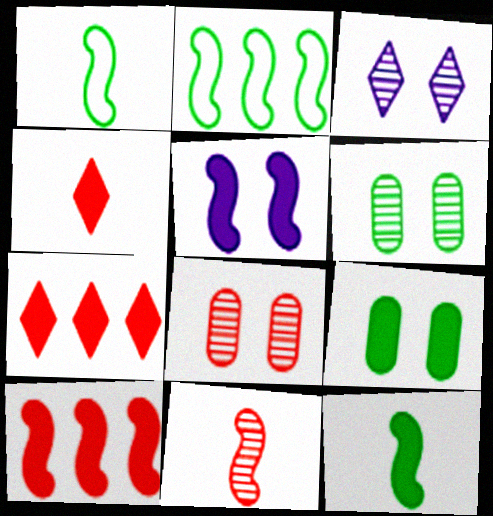[[2, 5, 11], 
[5, 10, 12]]